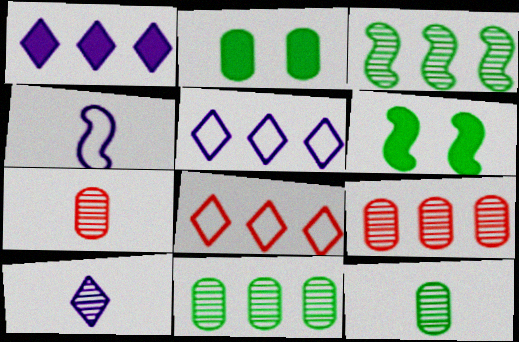[[5, 6, 7]]